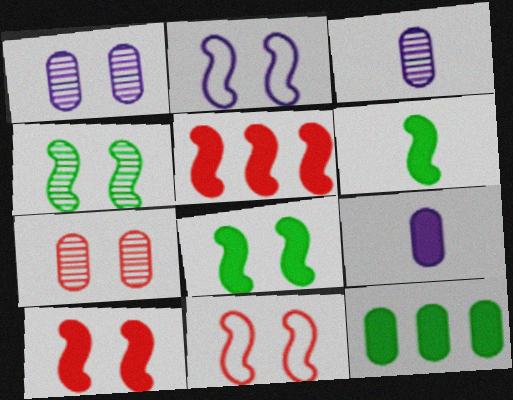[[2, 4, 10]]